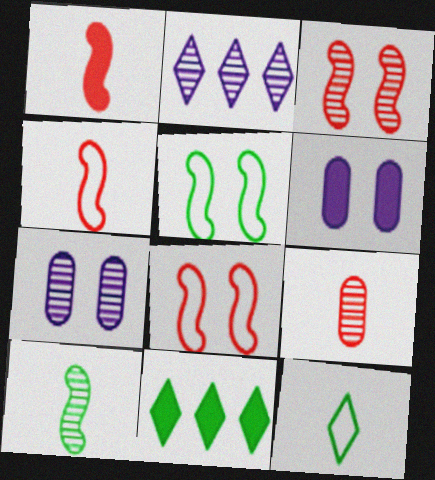[[1, 6, 11], 
[4, 7, 11]]